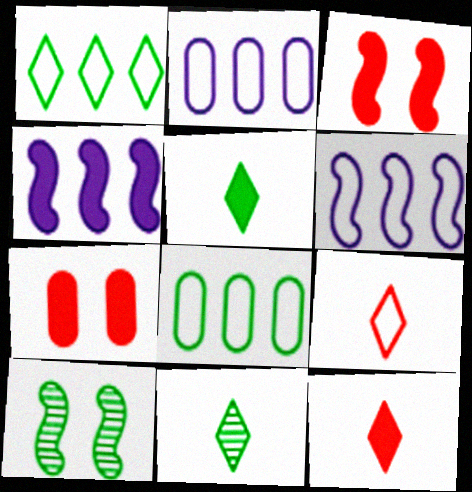[[2, 3, 11], 
[2, 10, 12], 
[4, 5, 7], 
[5, 8, 10], 
[6, 7, 11]]